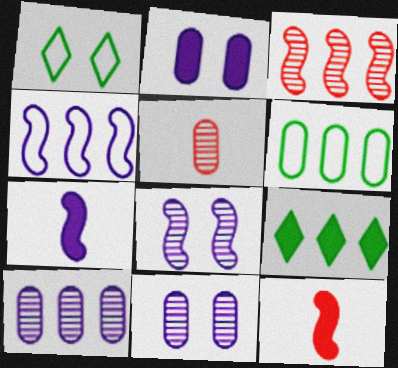[[1, 10, 12], 
[2, 5, 6], 
[2, 9, 12], 
[4, 7, 8]]